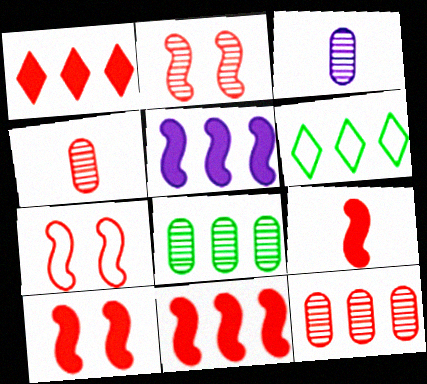[[1, 4, 7], 
[2, 7, 10], 
[3, 6, 10], 
[5, 6, 12], 
[9, 10, 11]]